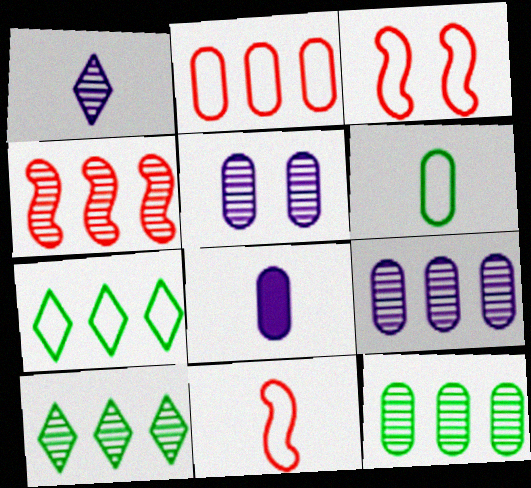[[3, 8, 10], 
[4, 9, 10]]